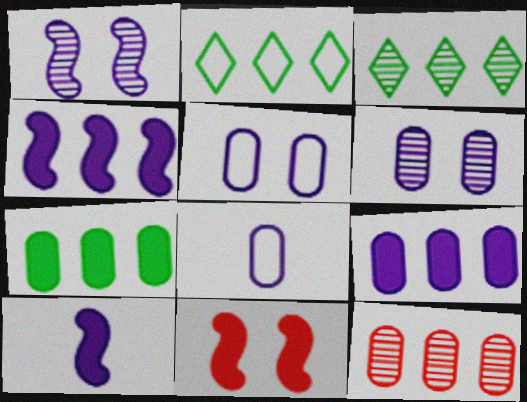[[2, 4, 12], 
[3, 8, 11], 
[6, 8, 9]]